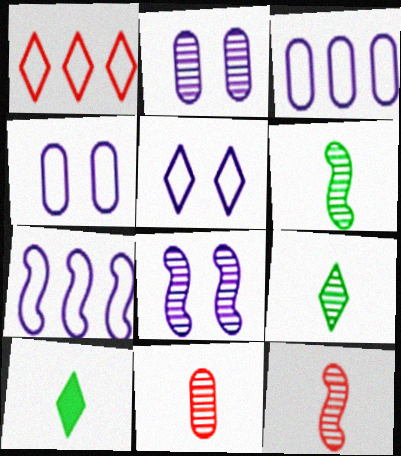[]